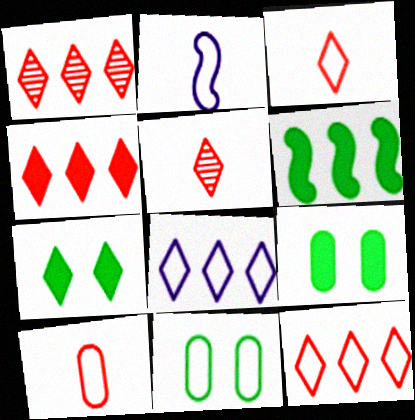[[1, 2, 9], 
[1, 4, 12], 
[2, 11, 12], 
[5, 7, 8]]